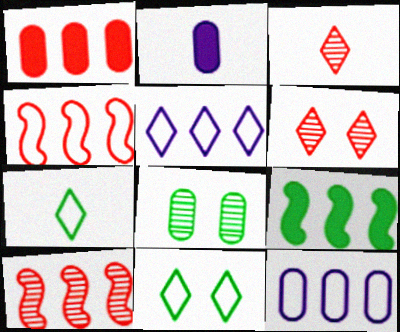[[2, 10, 11], 
[7, 8, 9]]